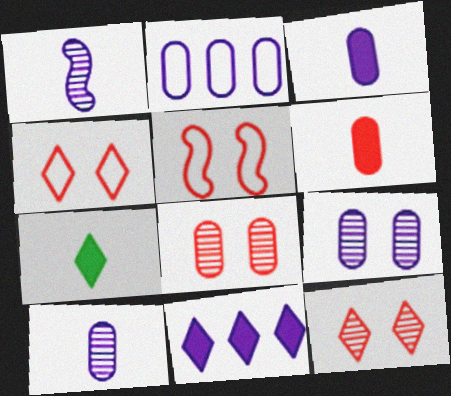[[2, 3, 9]]